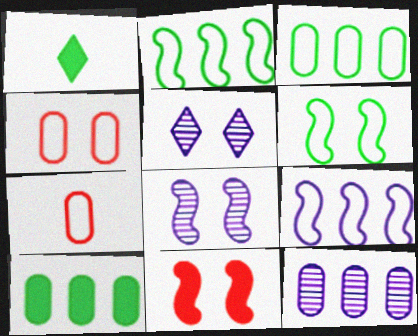[[6, 8, 11]]